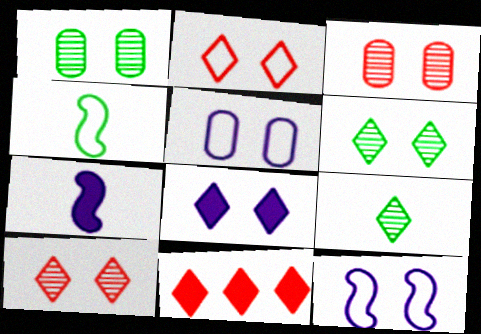[[2, 6, 8]]